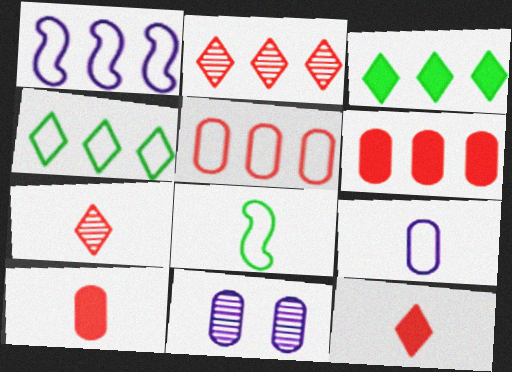[[1, 4, 5]]